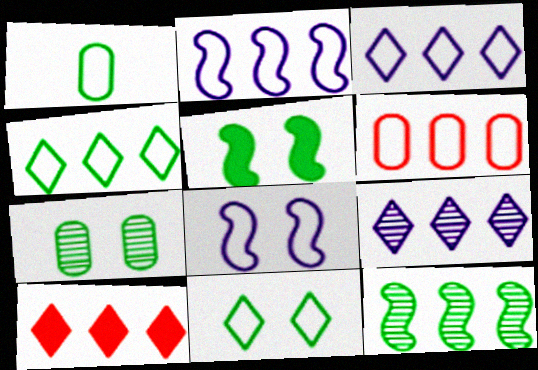[[2, 4, 6], 
[4, 9, 10], 
[5, 7, 11]]